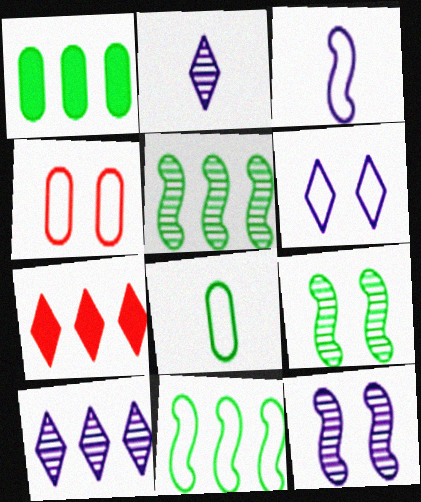[[7, 8, 12]]